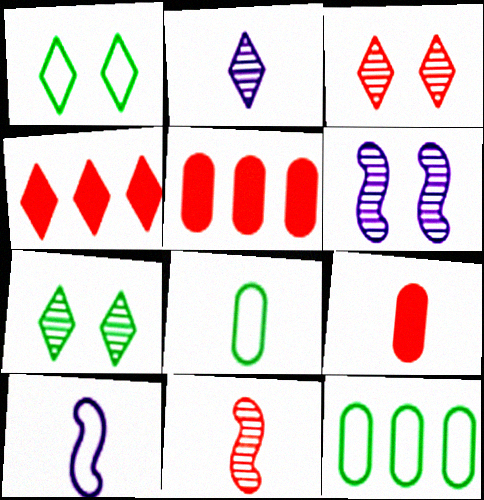[[1, 2, 4], 
[4, 6, 8], 
[5, 7, 10]]